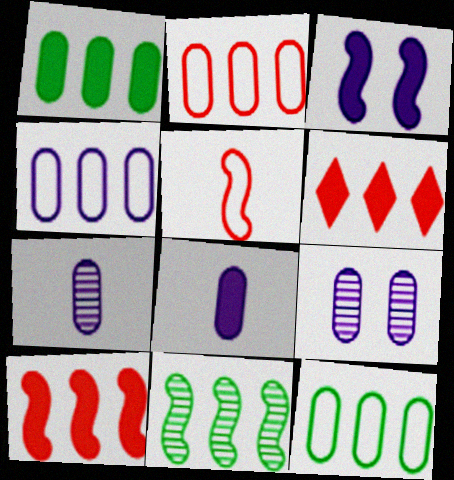[[2, 4, 12], 
[3, 5, 11], 
[4, 6, 11], 
[4, 8, 9]]